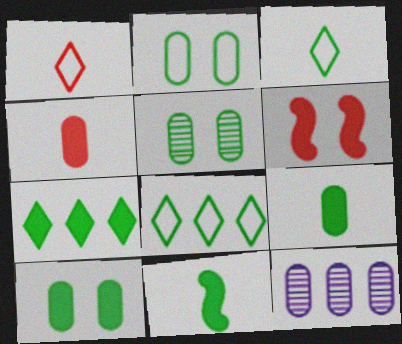[[2, 4, 12], 
[2, 5, 10], 
[3, 6, 12], 
[5, 8, 11], 
[7, 10, 11]]